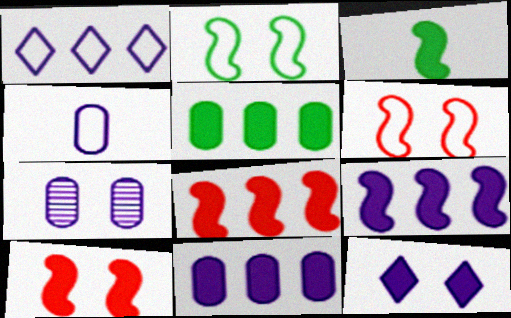[[3, 9, 10], 
[4, 7, 11]]